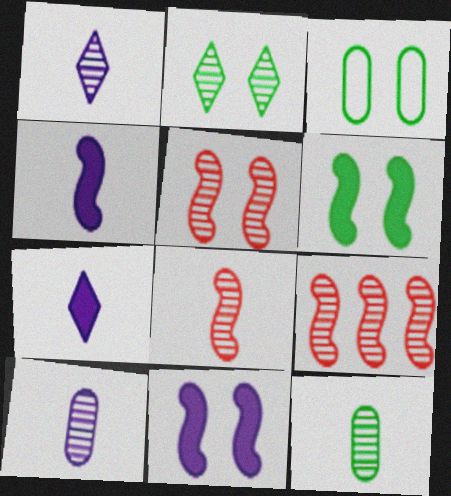[[1, 8, 12], 
[2, 3, 6], 
[2, 9, 10], 
[3, 7, 9], 
[5, 8, 9]]